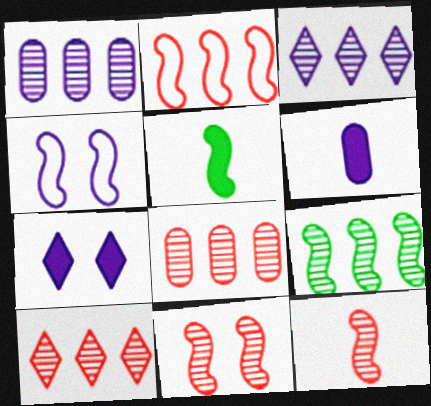[[1, 9, 10], 
[3, 4, 6], 
[3, 8, 9]]